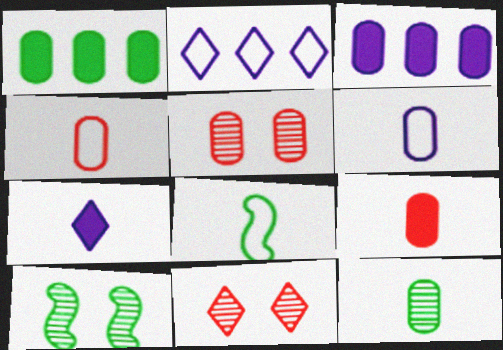[[1, 5, 6], 
[2, 9, 10], 
[3, 8, 11], 
[6, 9, 12]]